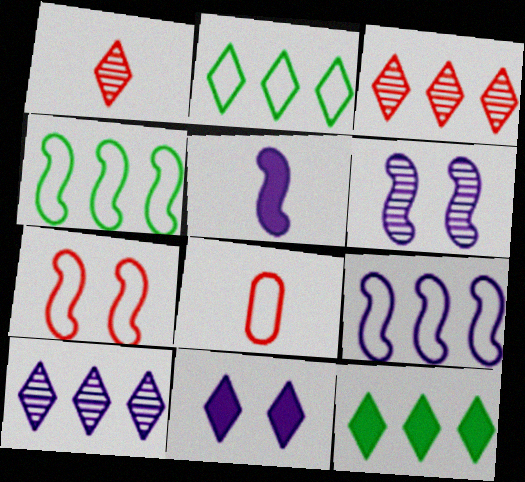[[1, 2, 11], 
[5, 6, 9], 
[6, 8, 12]]